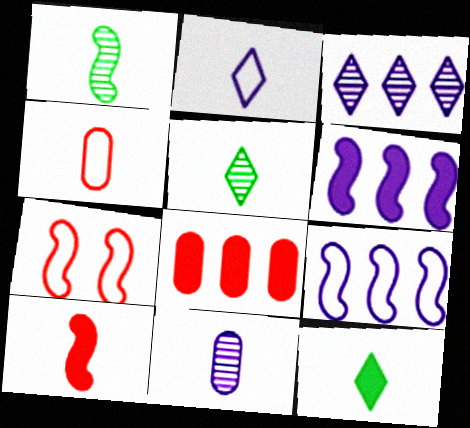[[1, 6, 7]]